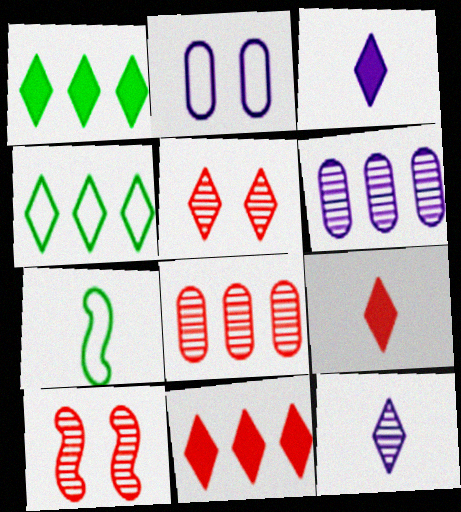[[3, 4, 5]]